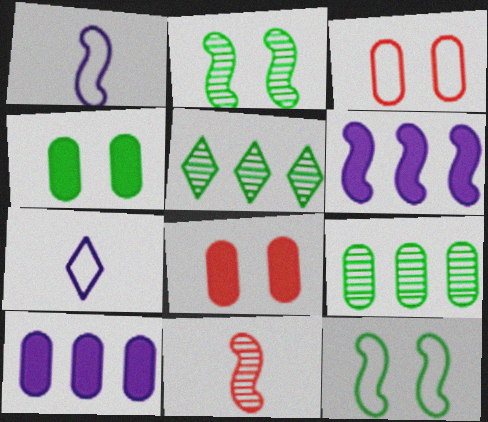[[1, 5, 8], 
[6, 11, 12]]